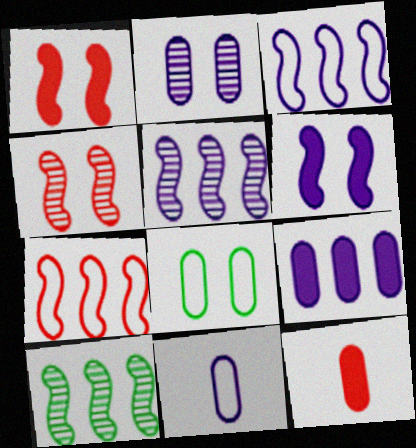[[2, 9, 11]]